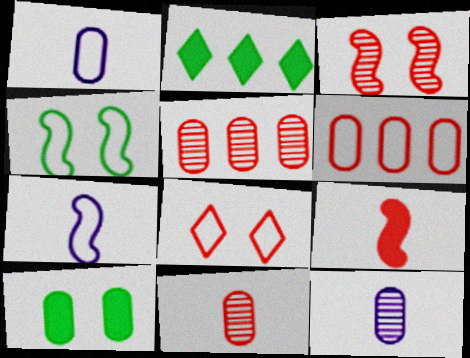[[1, 2, 3], 
[1, 5, 10], 
[5, 8, 9], 
[6, 10, 12]]